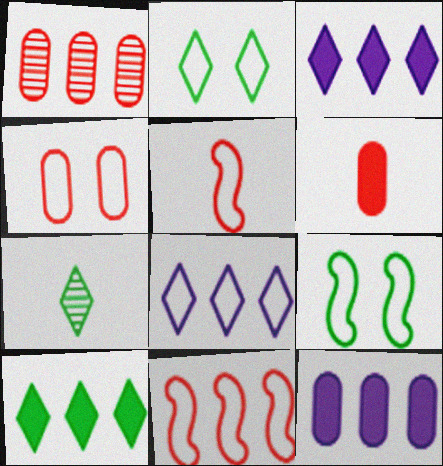[[1, 4, 6], 
[2, 7, 10]]